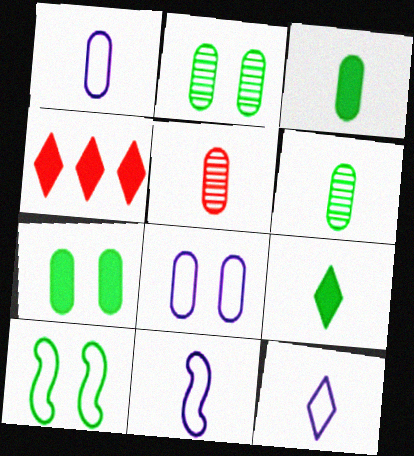[[1, 3, 5], 
[1, 11, 12], 
[2, 4, 11], 
[5, 9, 11]]